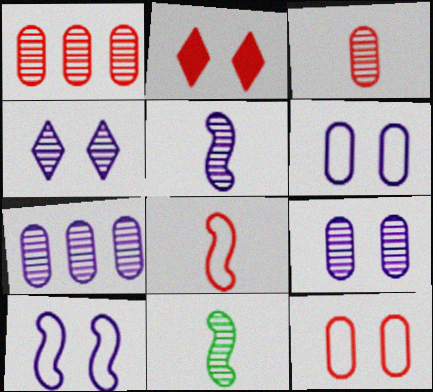[[1, 2, 8], 
[1, 4, 11], 
[4, 5, 7]]